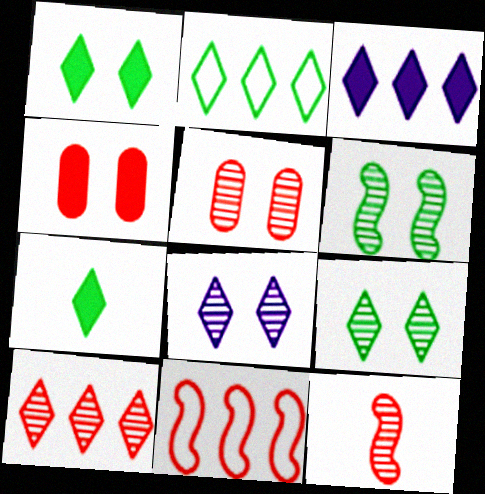[[2, 3, 10], 
[2, 7, 9], 
[5, 6, 8], 
[5, 10, 12]]